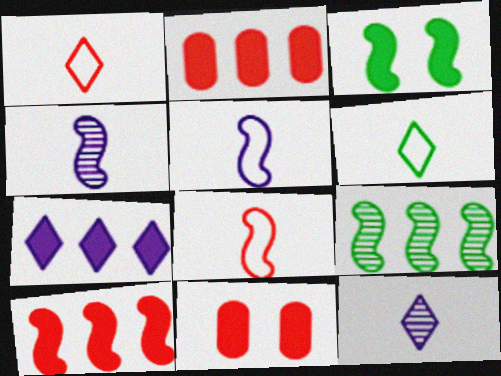[]